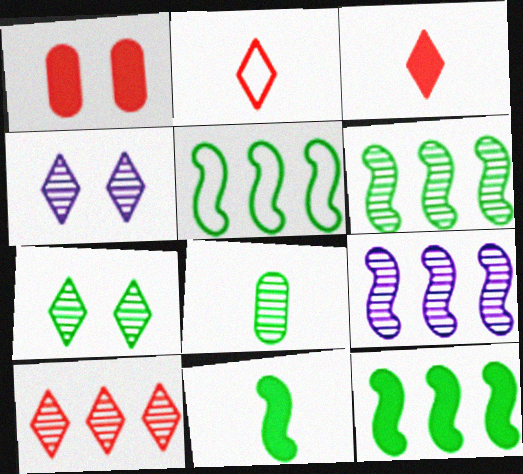[[5, 6, 12], 
[6, 7, 8]]